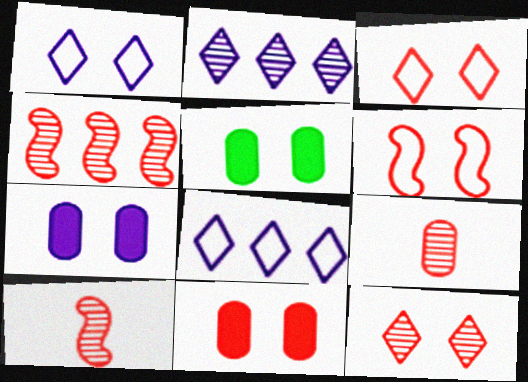[[4, 9, 12], 
[5, 7, 11], 
[5, 8, 10], 
[6, 11, 12]]